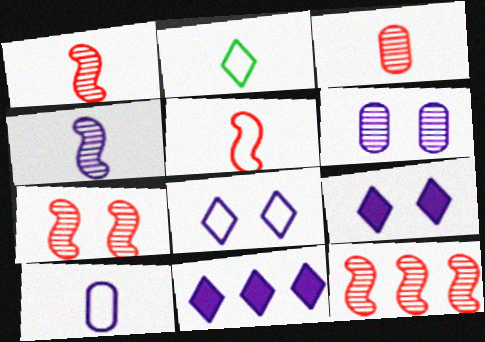[[1, 7, 12], 
[2, 5, 10]]